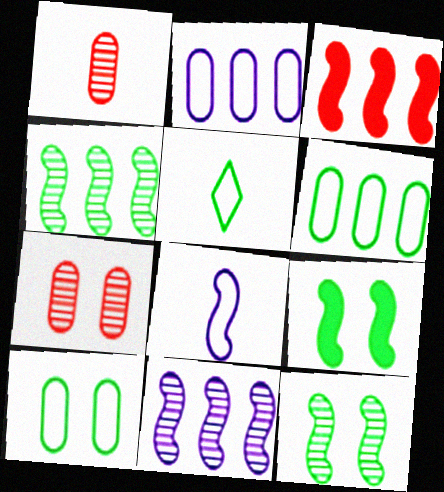[[3, 8, 12]]